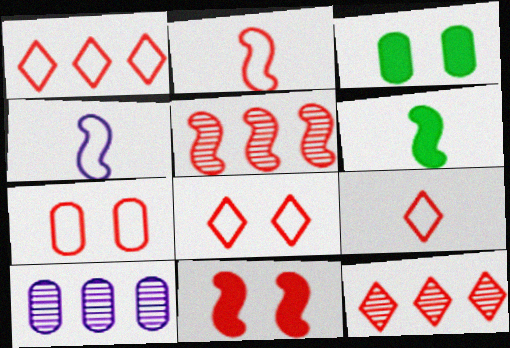[[1, 2, 7], 
[1, 8, 9], 
[2, 5, 11], 
[3, 4, 12], 
[6, 8, 10]]